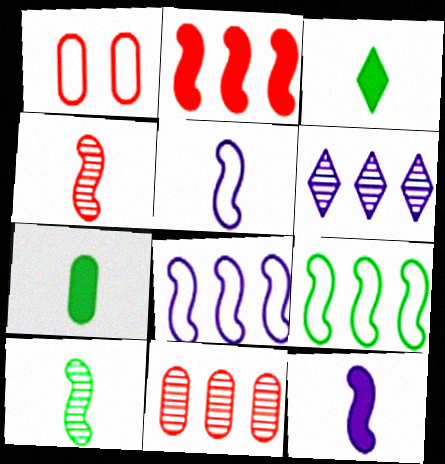[]